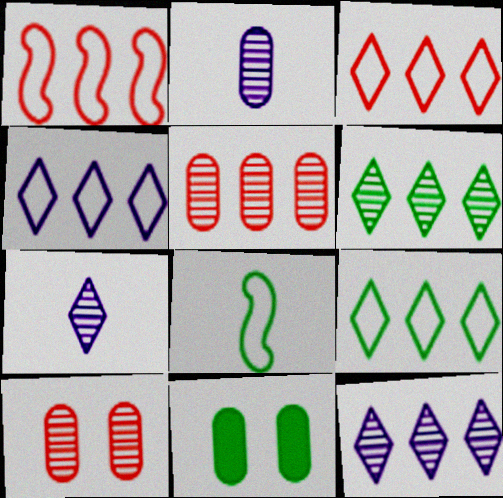[[1, 7, 11], 
[3, 4, 9], 
[6, 8, 11]]